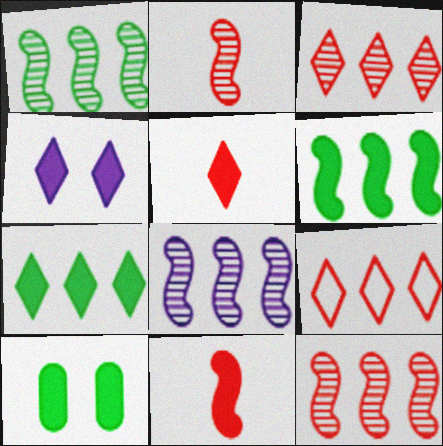[[1, 8, 12], 
[4, 5, 7]]